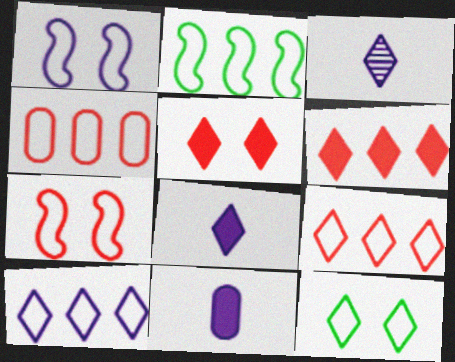[[2, 4, 10], 
[3, 6, 12]]